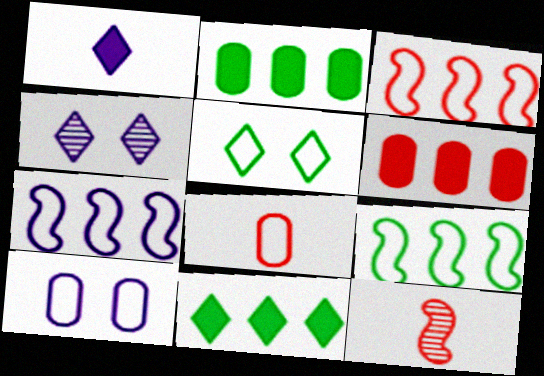[[3, 7, 9], 
[5, 7, 8], 
[10, 11, 12]]